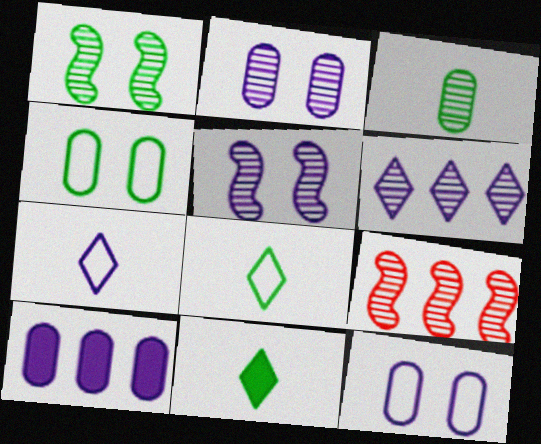[[5, 7, 10], 
[9, 11, 12]]